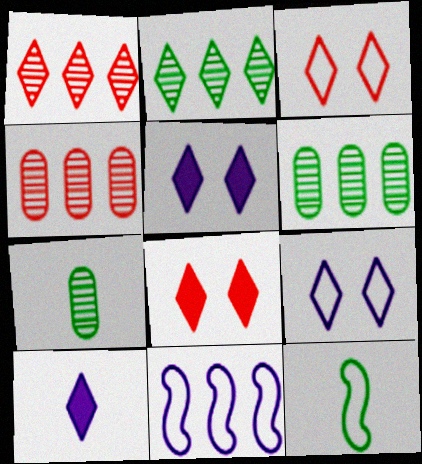[[2, 3, 10], 
[4, 5, 12], 
[7, 8, 11]]